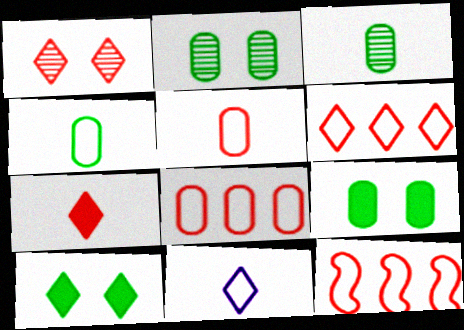[[1, 6, 7], 
[6, 8, 12]]